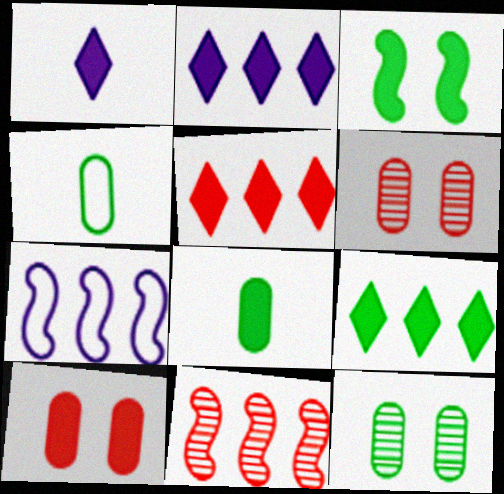[[2, 5, 9], 
[3, 8, 9]]